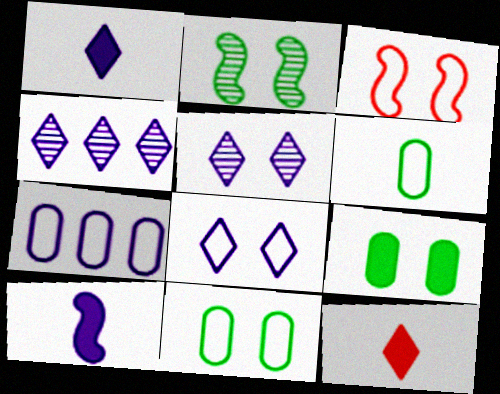[[1, 4, 8], 
[2, 7, 12], 
[3, 5, 9], 
[3, 8, 11], 
[5, 7, 10]]